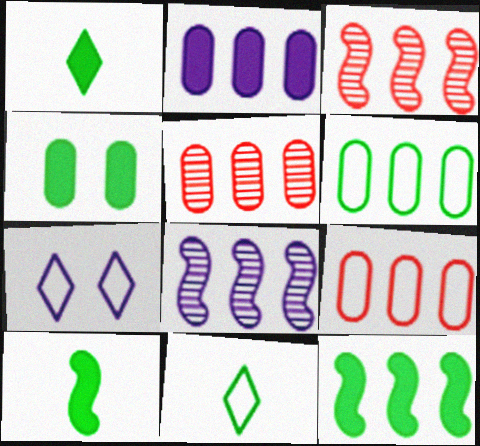[[1, 4, 12], 
[2, 5, 6], 
[5, 7, 10]]